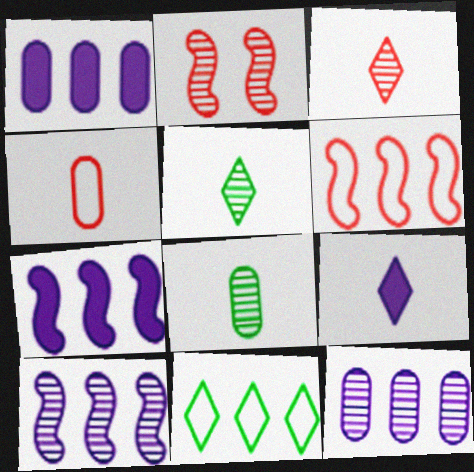[[2, 5, 12]]